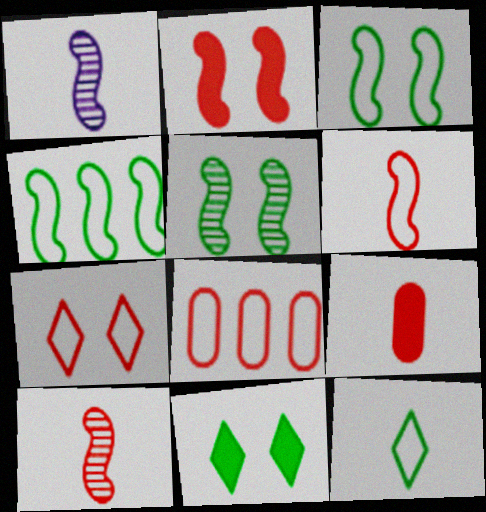[[1, 2, 4], 
[1, 8, 11], 
[1, 9, 12], 
[6, 7, 8]]